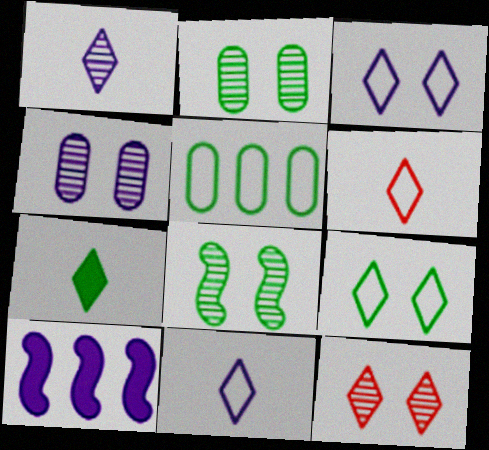[[1, 6, 7], 
[2, 6, 10], 
[4, 8, 12], 
[4, 10, 11], 
[5, 7, 8]]